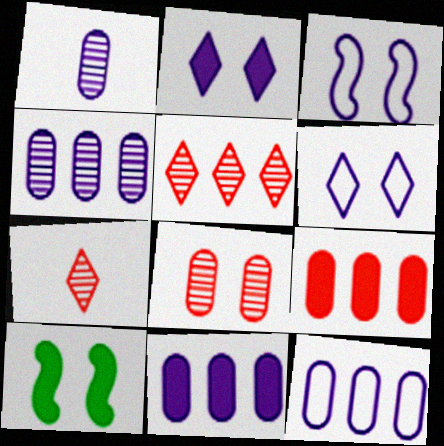[[4, 11, 12], 
[6, 8, 10], 
[7, 10, 12]]